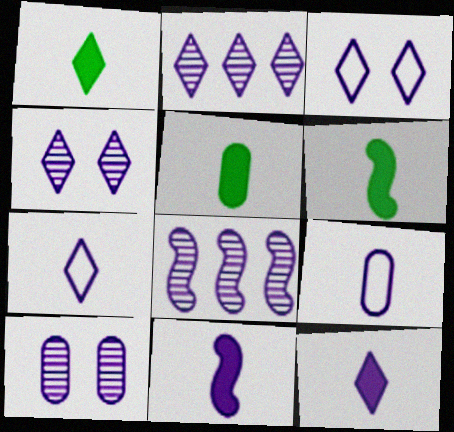[[1, 5, 6], 
[2, 3, 12]]